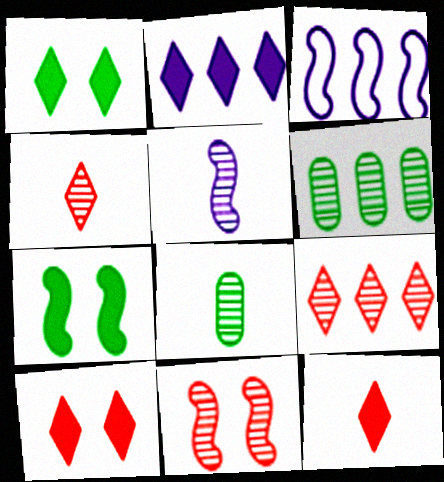[[1, 2, 12], 
[3, 8, 10], 
[4, 5, 8]]